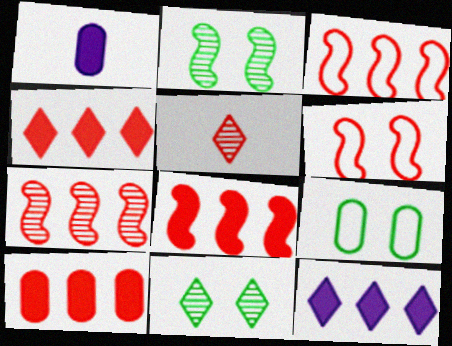[[1, 3, 11], 
[3, 7, 8], 
[4, 8, 10], 
[5, 6, 10]]